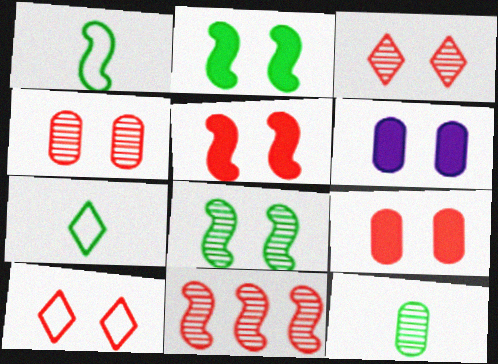[[4, 5, 10], 
[6, 7, 11], 
[6, 8, 10]]